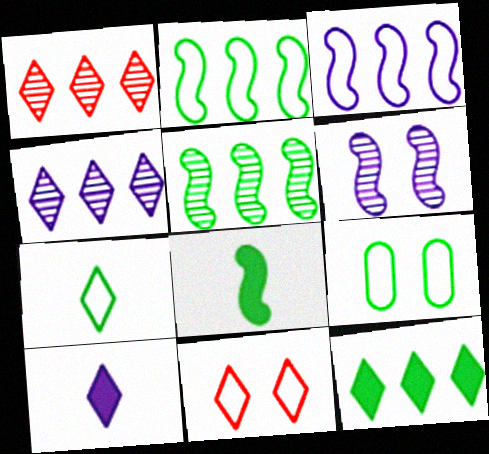[[2, 7, 9]]